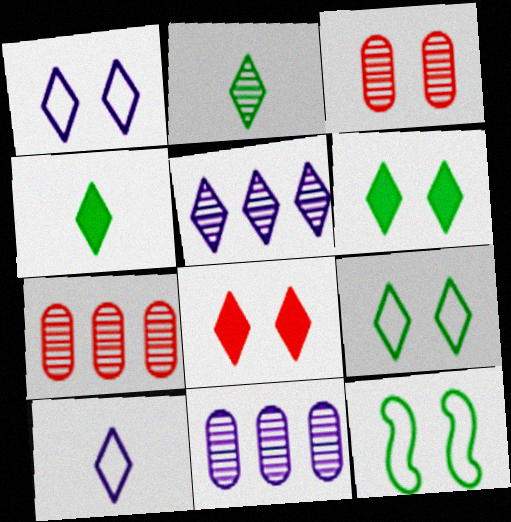[]